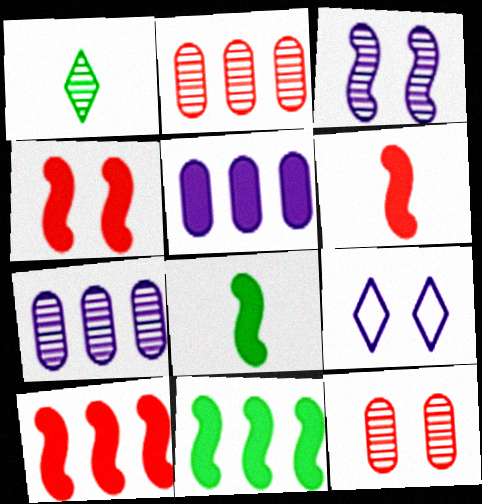[[1, 2, 3], 
[2, 8, 9], 
[4, 6, 10]]